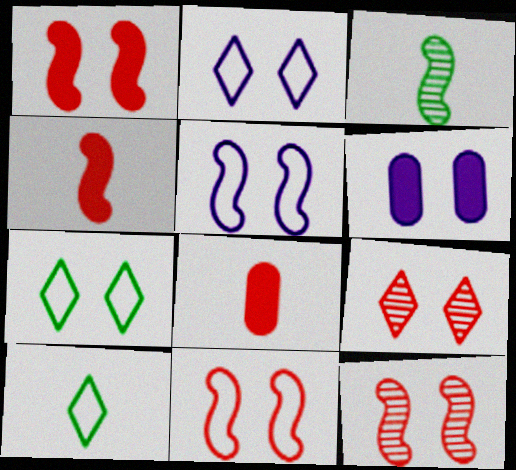[[1, 11, 12], 
[6, 7, 12]]